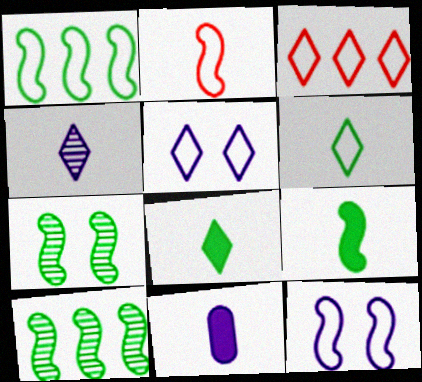[[1, 2, 12], 
[1, 7, 9], 
[3, 5, 6], 
[3, 7, 11]]